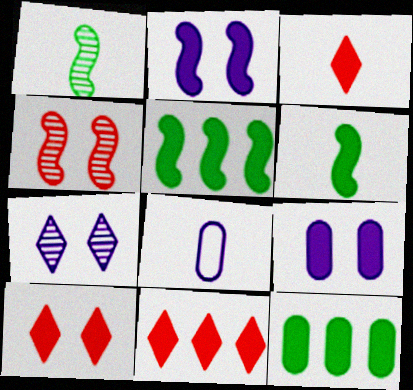[[1, 3, 8], 
[2, 3, 12], 
[3, 5, 9], 
[3, 10, 11], 
[6, 9, 11]]